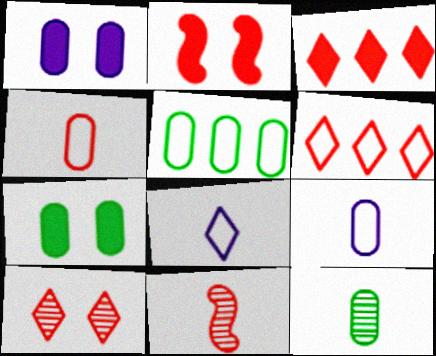[[5, 7, 12]]